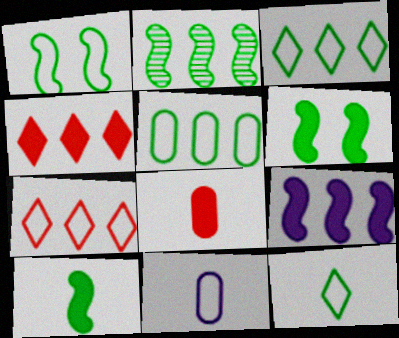[[1, 2, 10], 
[1, 5, 12], 
[1, 7, 11]]